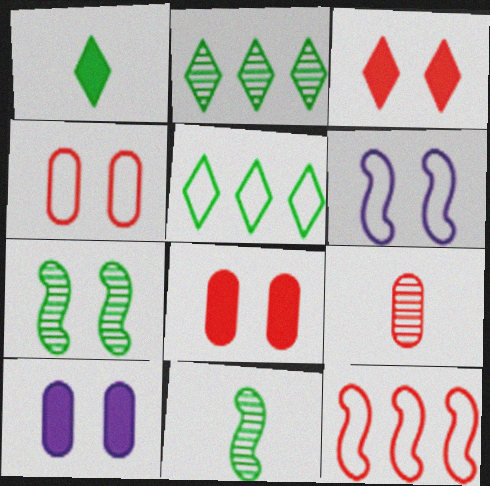[[3, 9, 12]]